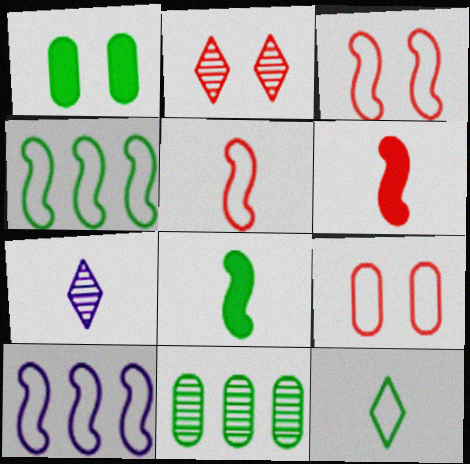[[9, 10, 12]]